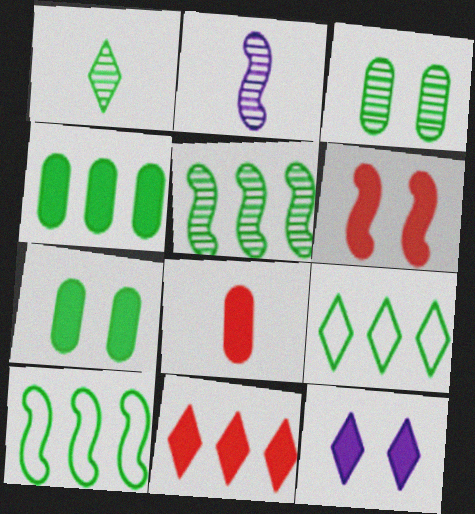[[1, 3, 5], 
[1, 7, 10], 
[2, 6, 10], 
[4, 5, 9], 
[6, 7, 12], 
[6, 8, 11]]